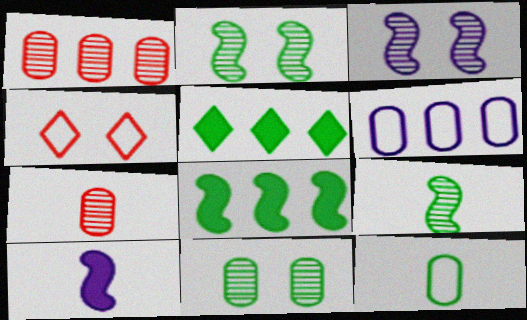[[2, 5, 12]]